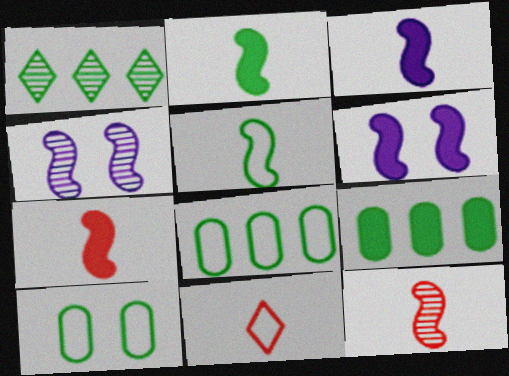[[1, 2, 10], 
[2, 3, 7], 
[3, 5, 12], 
[4, 9, 11]]